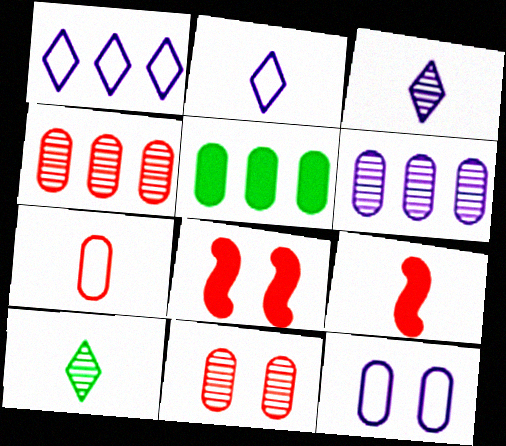[]